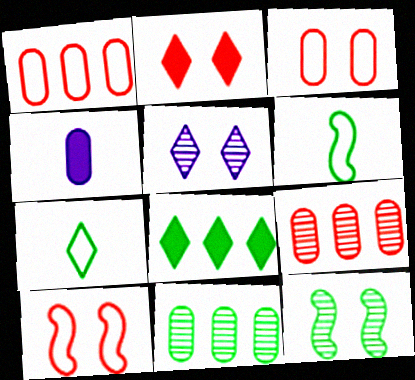[[3, 4, 11]]